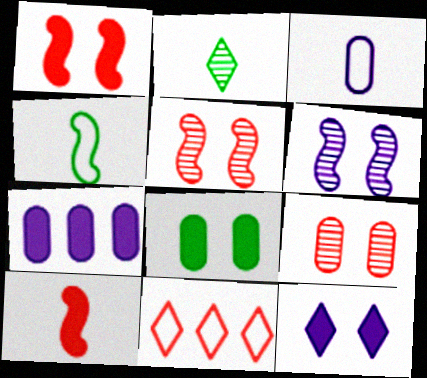[[1, 8, 12], 
[2, 3, 10], 
[2, 11, 12], 
[9, 10, 11]]